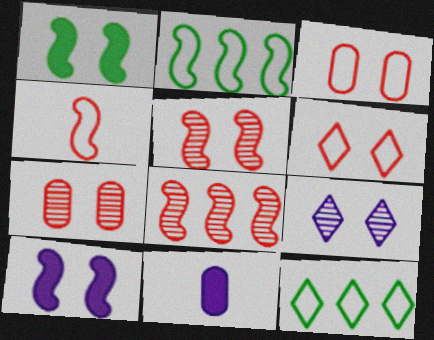[[1, 3, 9], 
[5, 11, 12]]